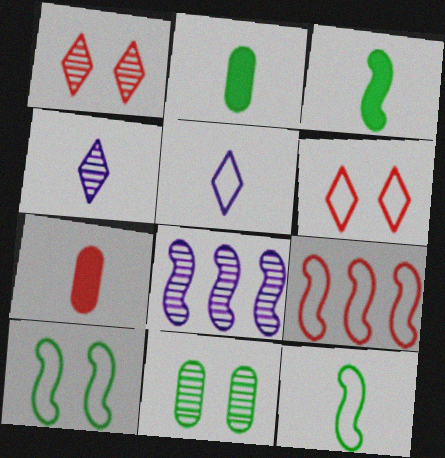[[1, 7, 9], 
[2, 6, 8], 
[4, 7, 12]]